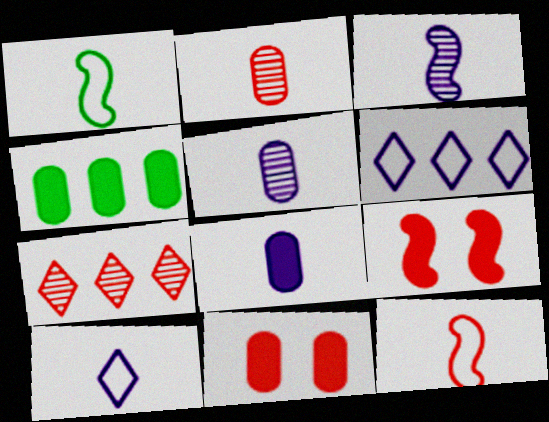[[3, 8, 10], 
[4, 8, 11], 
[7, 11, 12]]